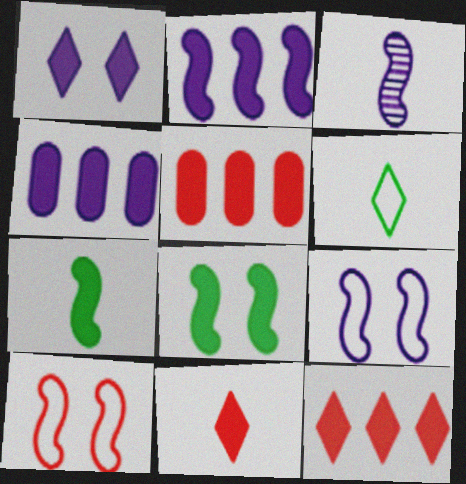[[1, 5, 7], 
[2, 3, 9], 
[4, 8, 11]]